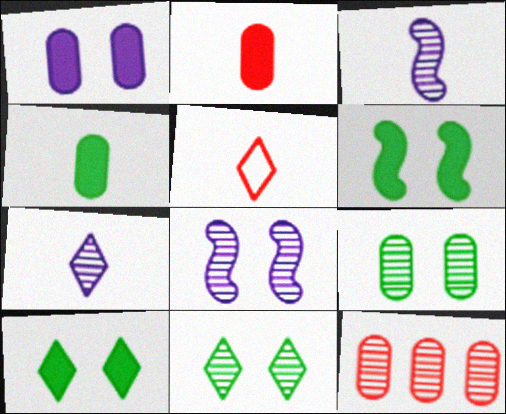[[3, 4, 5], 
[3, 11, 12]]